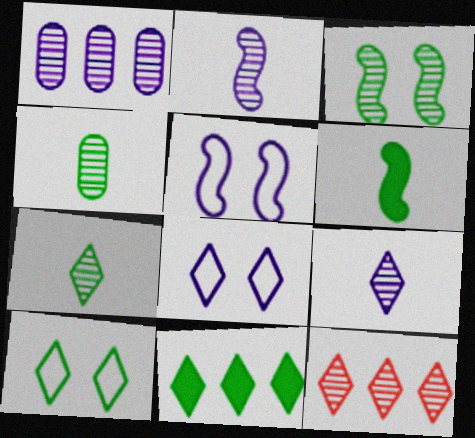[[7, 10, 11]]